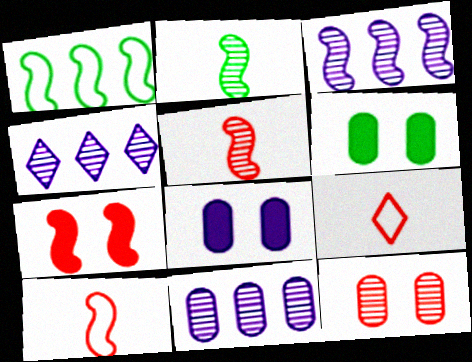[[2, 4, 12], 
[3, 4, 11], 
[3, 6, 9], 
[4, 6, 10]]